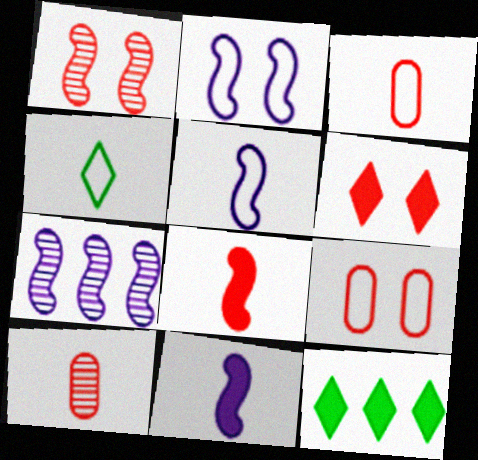[[1, 6, 9], 
[2, 7, 11], 
[2, 10, 12], 
[3, 4, 5], 
[4, 10, 11]]